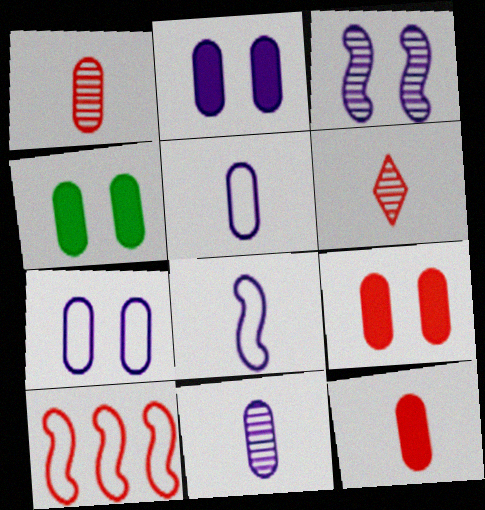[[2, 4, 9], 
[6, 9, 10]]